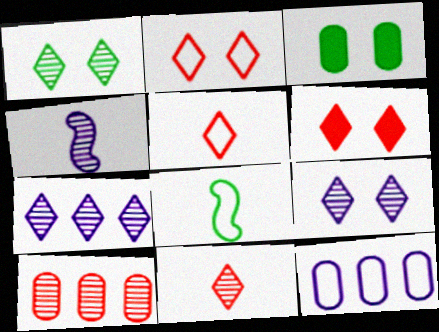[[1, 4, 10], 
[1, 7, 11], 
[2, 8, 12]]